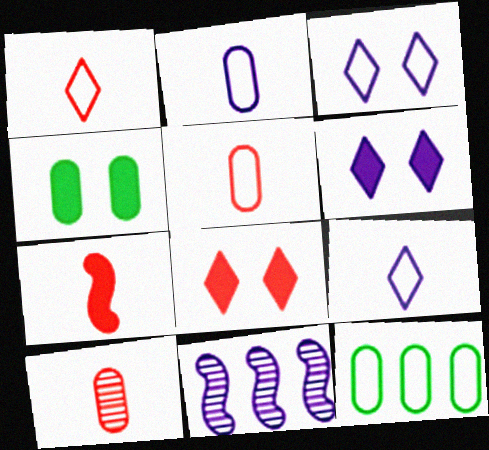[[1, 4, 11], 
[1, 7, 10], 
[2, 6, 11]]